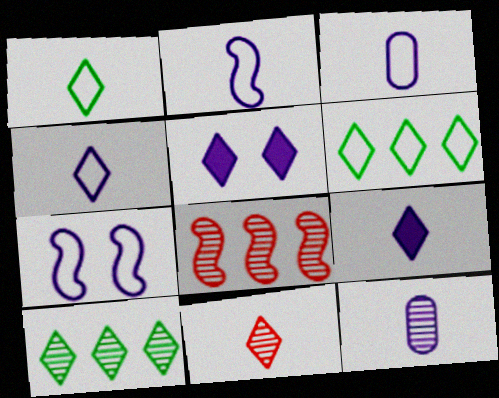[[1, 9, 11], 
[2, 3, 4], 
[2, 9, 12], 
[5, 6, 11]]